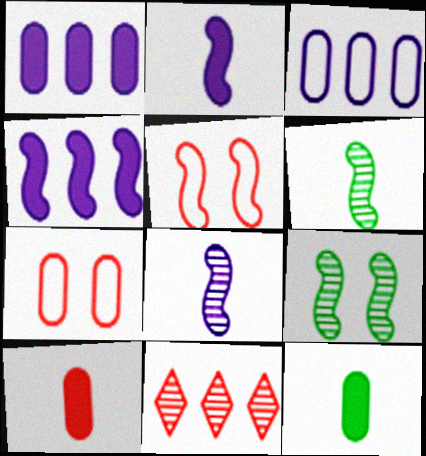[[4, 5, 6], 
[5, 10, 11]]